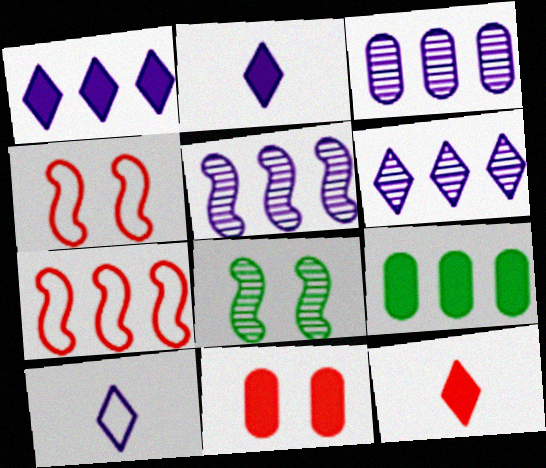[[3, 5, 6], 
[6, 7, 9]]